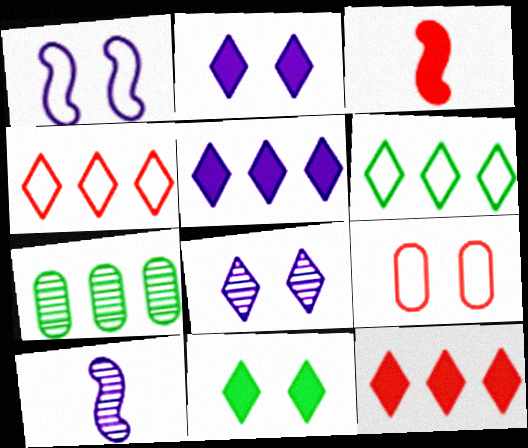[]